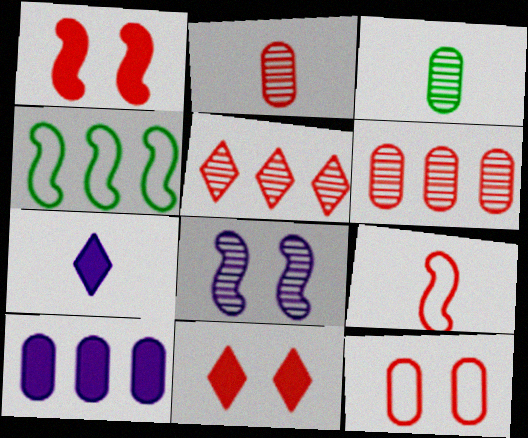[[3, 5, 8], 
[3, 7, 9], 
[3, 10, 12], 
[4, 5, 10], 
[6, 9, 11]]